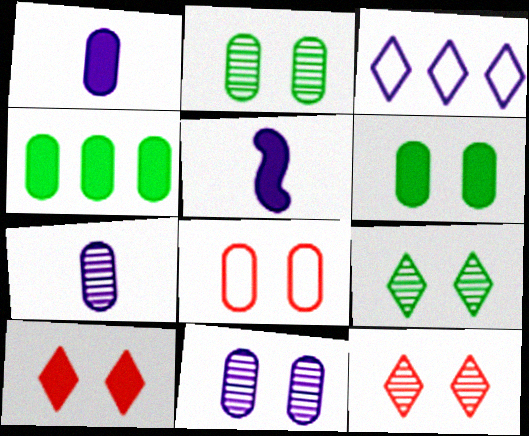[[3, 5, 11], 
[4, 5, 10], 
[4, 7, 8], 
[6, 8, 11]]